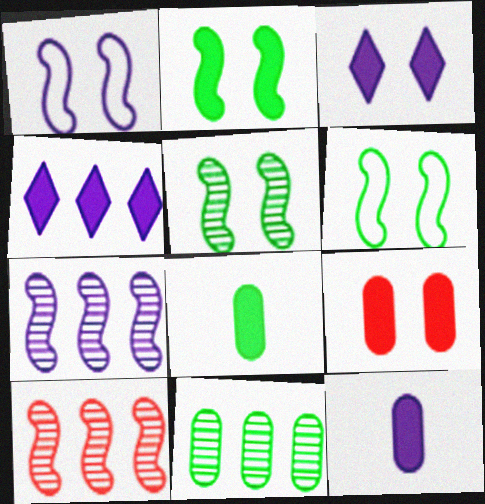[[2, 3, 9], 
[2, 5, 6]]